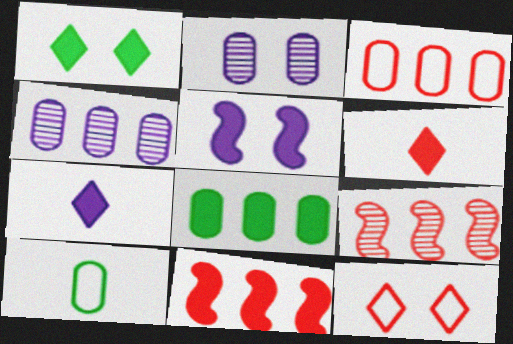[[3, 4, 8], 
[5, 6, 8]]